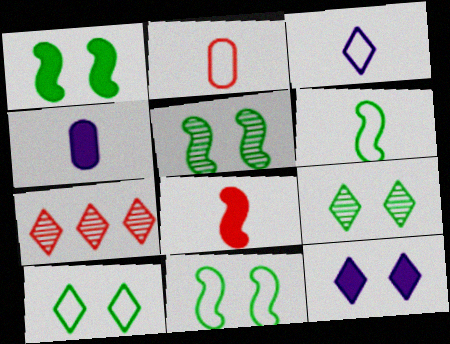[[1, 5, 11], 
[2, 3, 6], 
[4, 7, 11]]